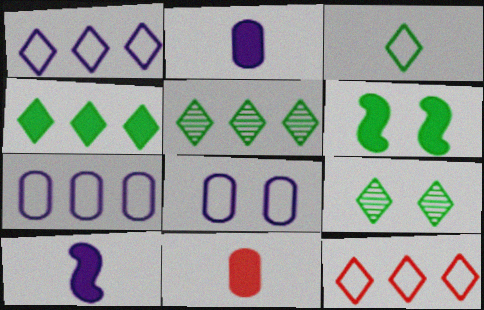[[3, 4, 9]]